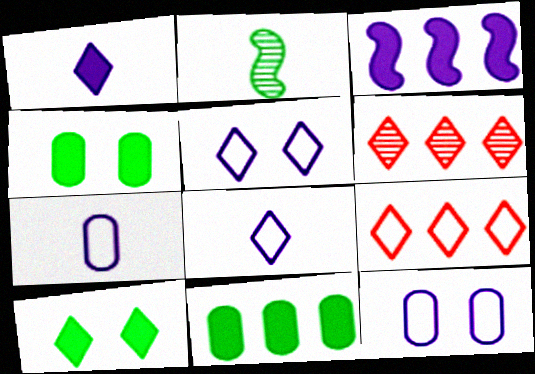[[6, 8, 10]]